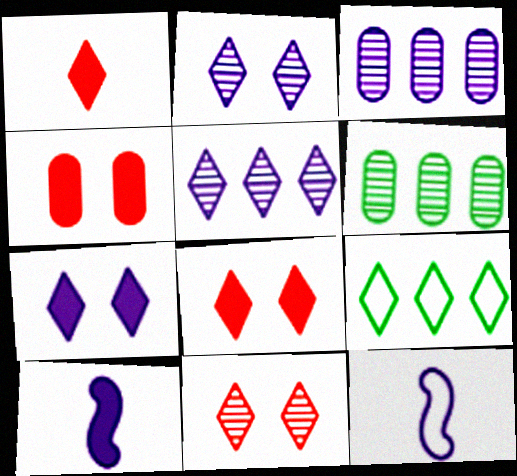[[1, 2, 9], 
[3, 7, 12], 
[6, 8, 12]]